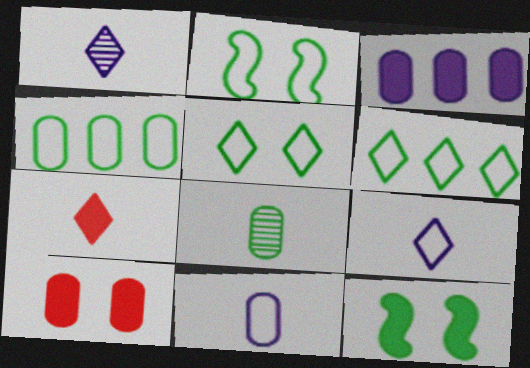[[3, 7, 12], 
[6, 8, 12]]